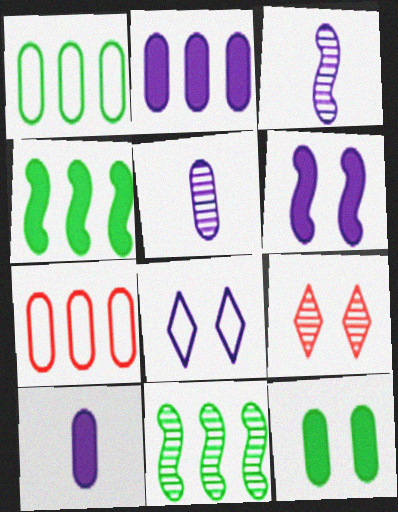[[2, 3, 8], 
[5, 7, 12], 
[5, 9, 11]]